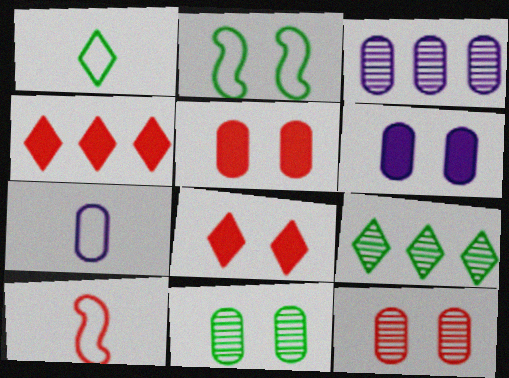[[1, 7, 10], 
[3, 6, 7], 
[4, 10, 12], 
[6, 9, 10]]